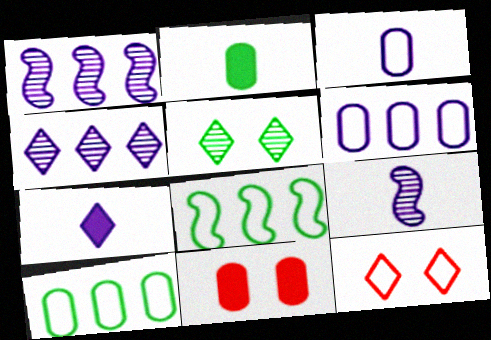[[1, 2, 12], 
[2, 5, 8], 
[3, 7, 9], 
[3, 8, 12]]